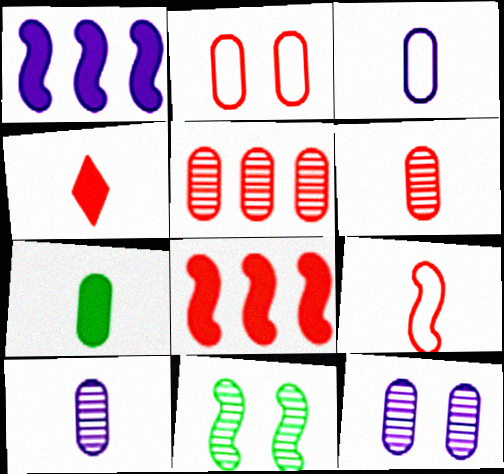[[1, 9, 11], 
[3, 6, 7], 
[4, 6, 9]]